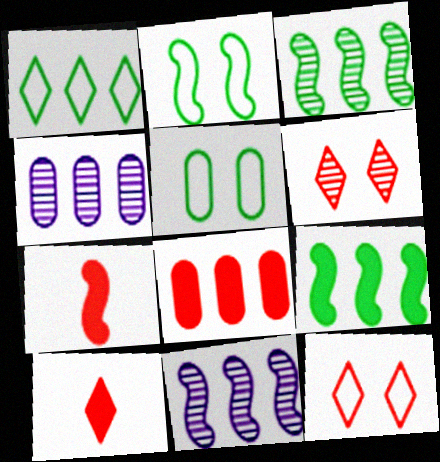[[1, 8, 11], 
[2, 4, 10], 
[2, 7, 11], 
[5, 10, 11]]